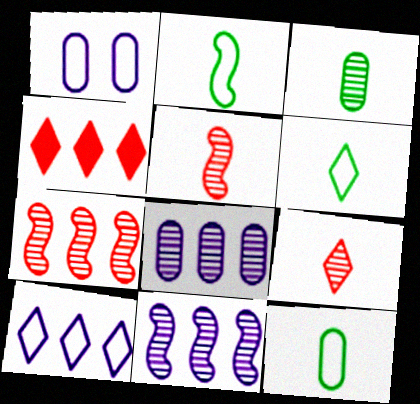[[2, 6, 12]]